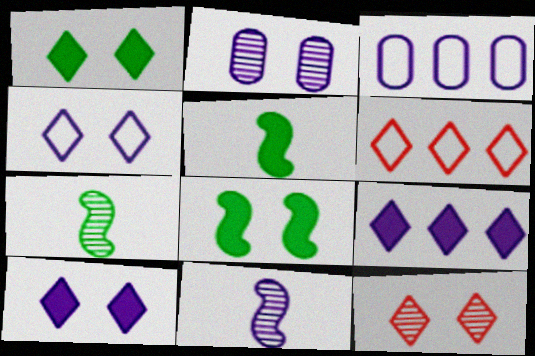[[1, 4, 12], 
[2, 5, 6], 
[3, 5, 12], 
[3, 10, 11]]